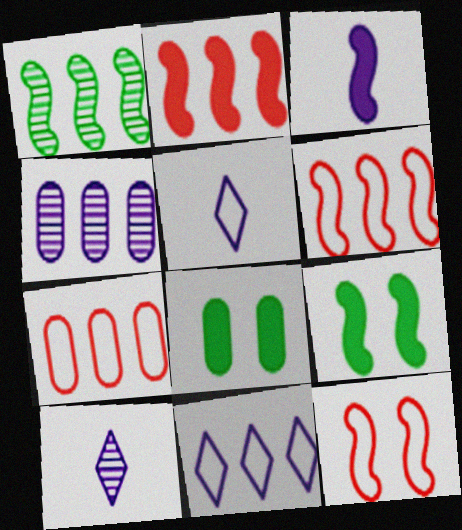[[1, 3, 12], 
[2, 3, 9], 
[6, 8, 10], 
[7, 9, 10]]